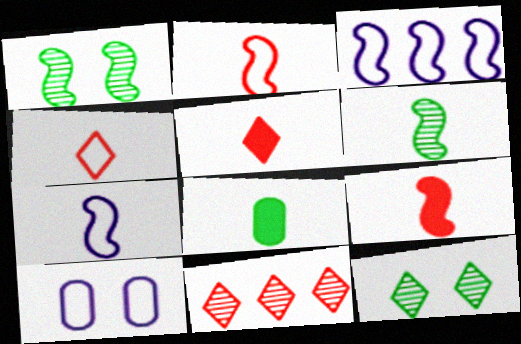[[1, 3, 9], 
[6, 7, 9]]